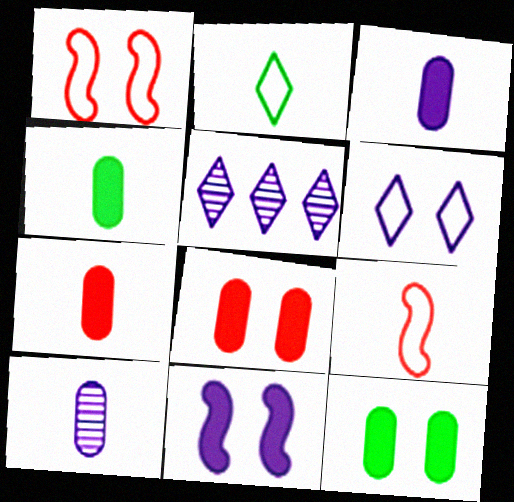[[1, 4, 5], 
[3, 4, 7], 
[5, 9, 12]]